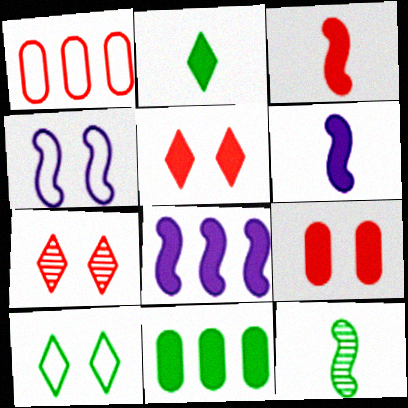[[1, 3, 7], 
[2, 8, 9], 
[5, 6, 11], 
[10, 11, 12]]